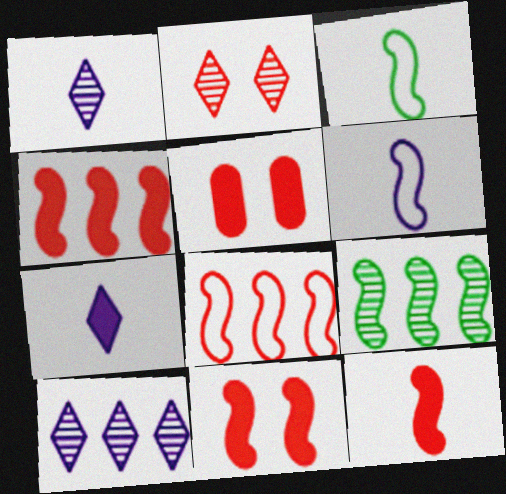[[3, 5, 10], 
[4, 11, 12], 
[6, 9, 11]]